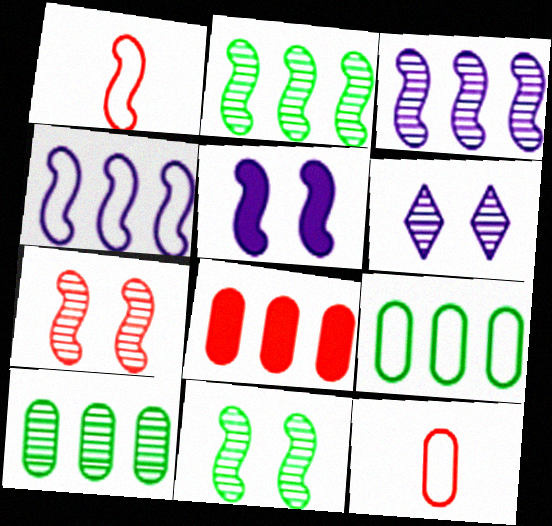[[1, 2, 5]]